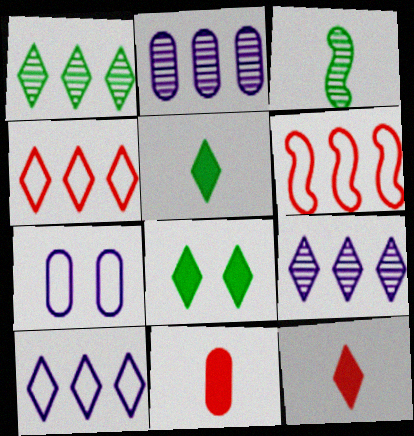[]